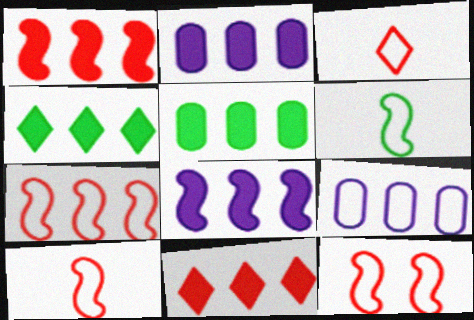[[1, 2, 4], 
[5, 8, 11], 
[7, 10, 12]]